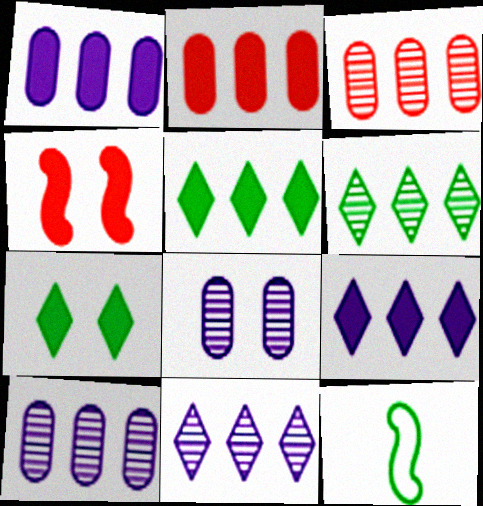[]